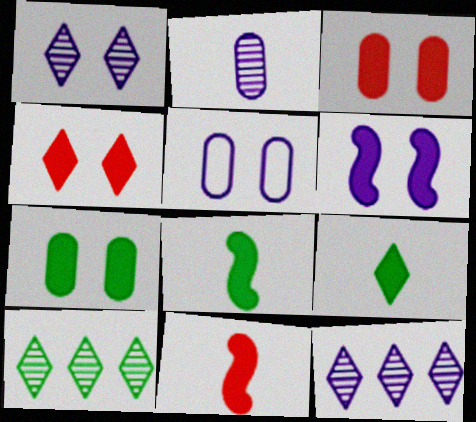[[1, 5, 6], 
[4, 6, 7], 
[5, 10, 11]]